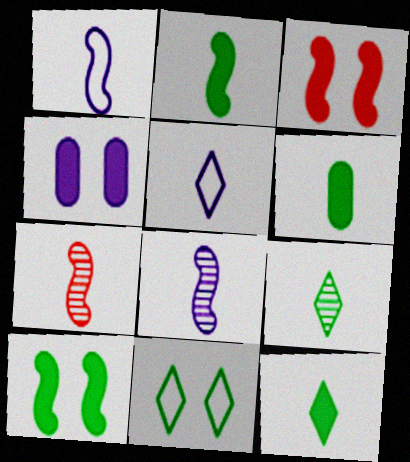[[1, 2, 7], 
[2, 6, 12], 
[5, 6, 7]]